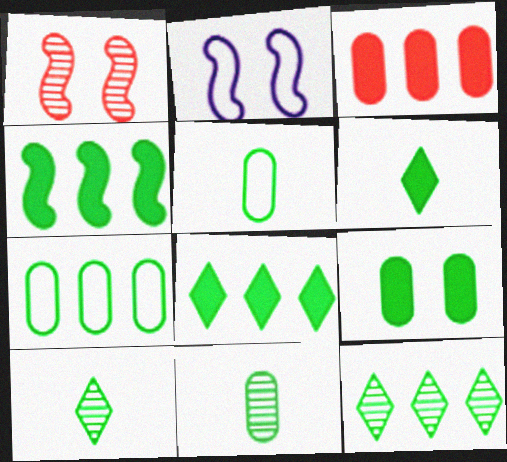[[2, 3, 10], 
[4, 6, 9], 
[4, 7, 12], 
[7, 9, 11]]